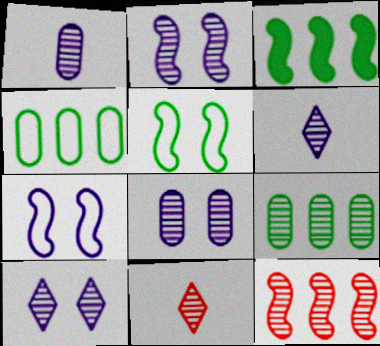[[2, 8, 10], 
[2, 9, 11]]